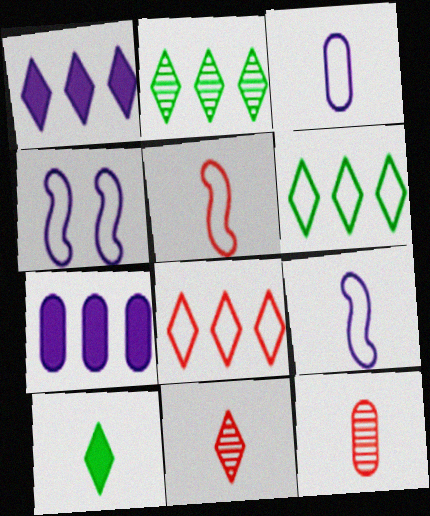[[1, 2, 8], 
[9, 10, 12]]